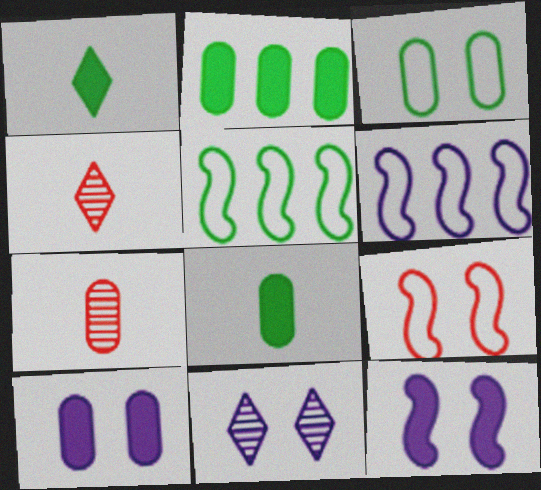[[4, 5, 10]]